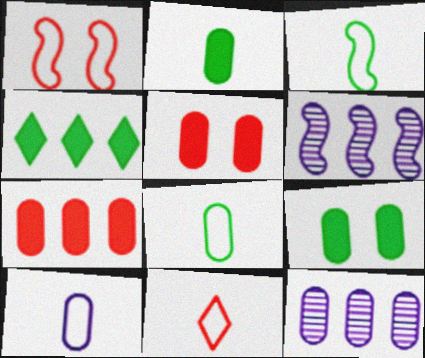[[3, 10, 11], 
[5, 8, 12], 
[6, 9, 11]]